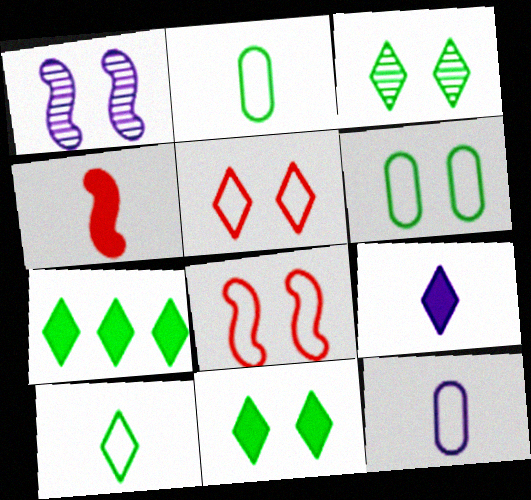[[3, 7, 10]]